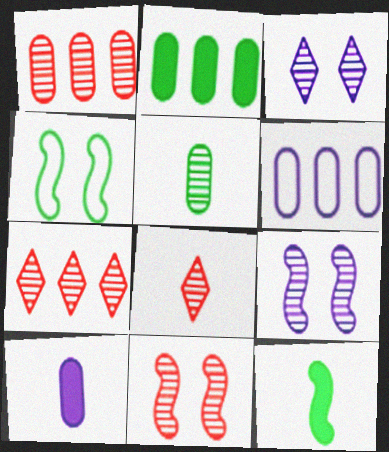[[1, 2, 6], 
[1, 8, 11], 
[4, 7, 10], 
[5, 7, 9]]